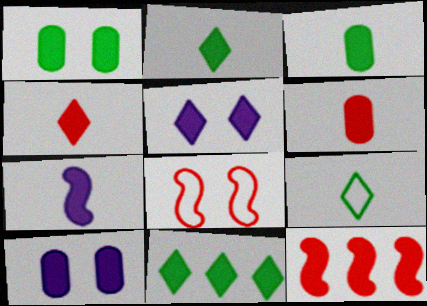[[2, 6, 7], 
[2, 10, 12], 
[3, 4, 7], 
[3, 5, 12], 
[4, 5, 11]]